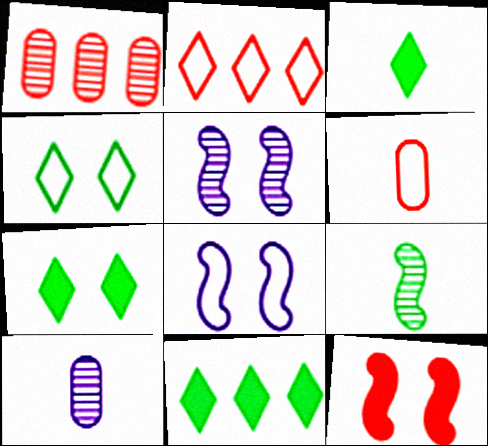[[1, 3, 8], 
[3, 7, 11], 
[5, 6, 11]]